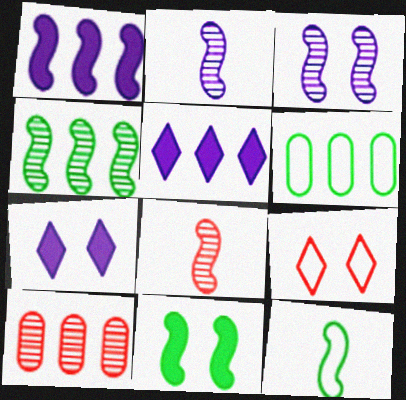[[3, 4, 8], 
[4, 11, 12], 
[6, 7, 8], 
[7, 10, 12]]